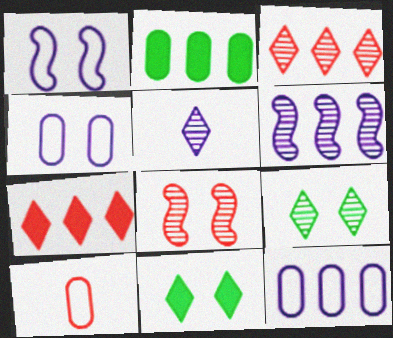[[3, 5, 9], 
[4, 8, 11], 
[6, 10, 11], 
[7, 8, 10]]